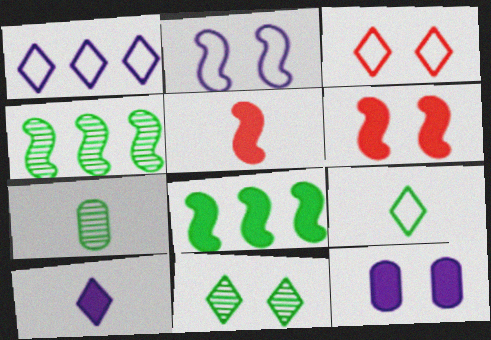[[1, 3, 9], 
[1, 6, 7], 
[2, 4, 5], 
[4, 7, 11]]